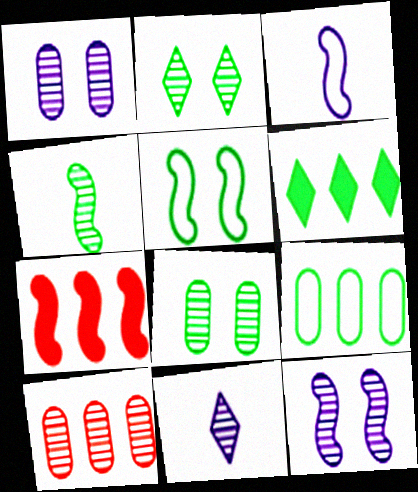[]